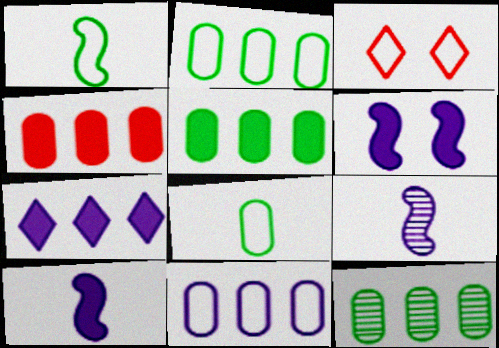[[1, 3, 11], 
[2, 5, 12], 
[3, 5, 9], 
[3, 10, 12], 
[4, 11, 12]]